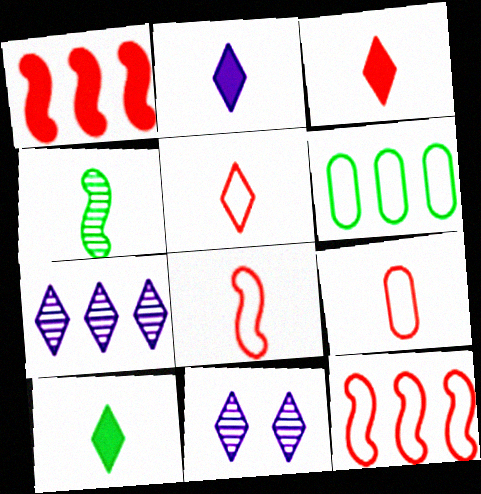[[1, 6, 7], 
[2, 3, 10], 
[2, 4, 9], 
[5, 8, 9]]